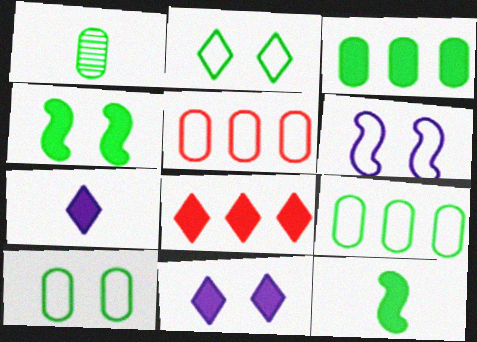[[1, 3, 10], 
[1, 6, 8]]